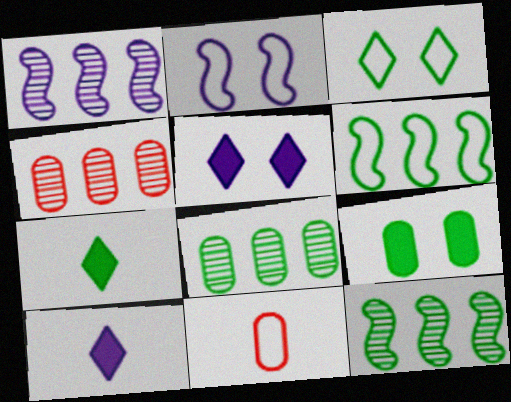[[2, 4, 7], 
[5, 11, 12]]